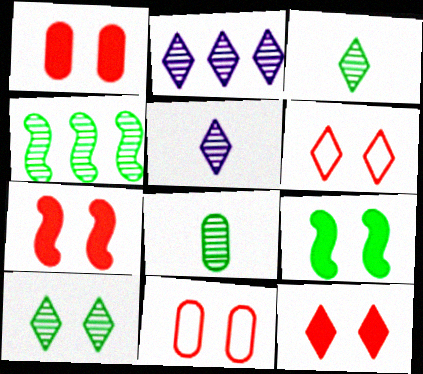[[1, 7, 12], 
[4, 8, 10]]